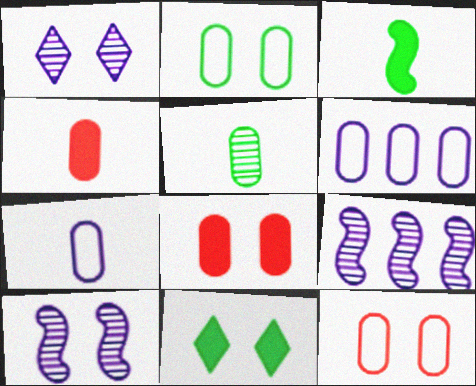[[4, 5, 7], 
[5, 6, 8], 
[10, 11, 12]]